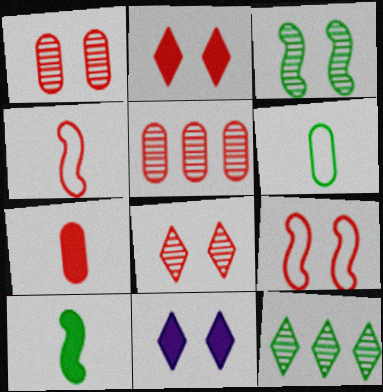[[1, 2, 9], 
[2, 4, 5]]